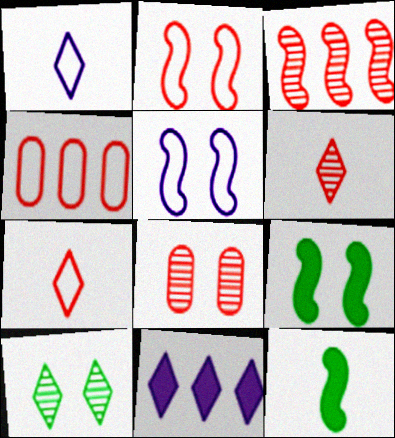[[2, 4, 7], 
[3, 5, 12], 
[3, 6, 8], 
[7, 10, 11]]